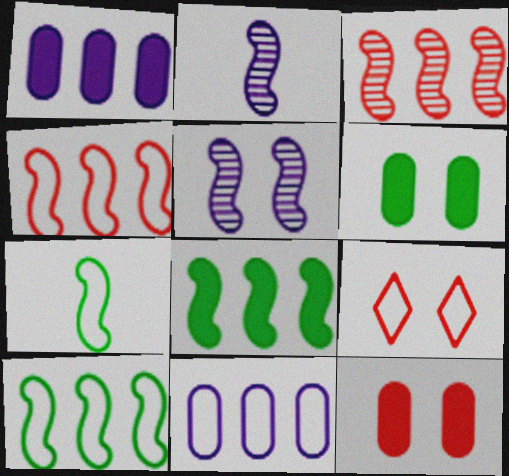[[5, 6, 9], 
[7, 9, 11]]